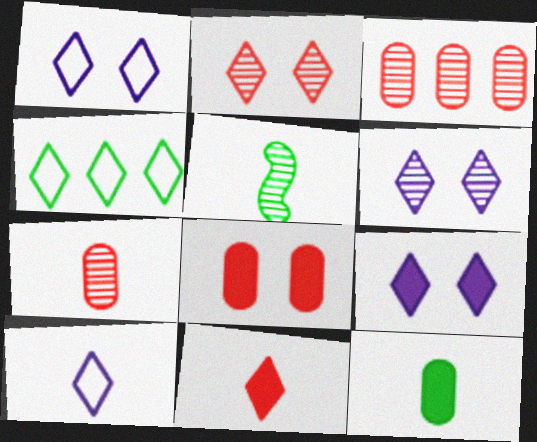[[1, 6, 9], 
[3, 5, 6], 
[4, 6, 11]]